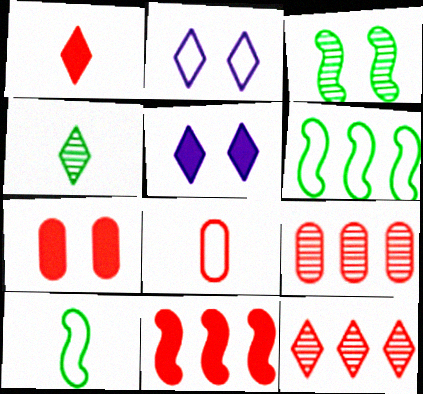[[1, 7, 11], 
[2, 3, 7], 
[2, 6, 8], 
[5, 9, 10], 
[7, 8, 9]]